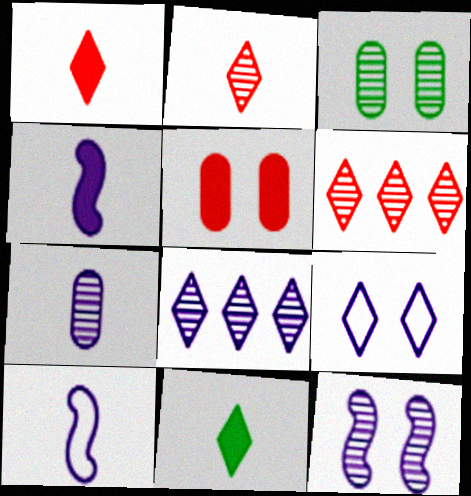[[6, 9, 11], 
[7, 8, 12]]